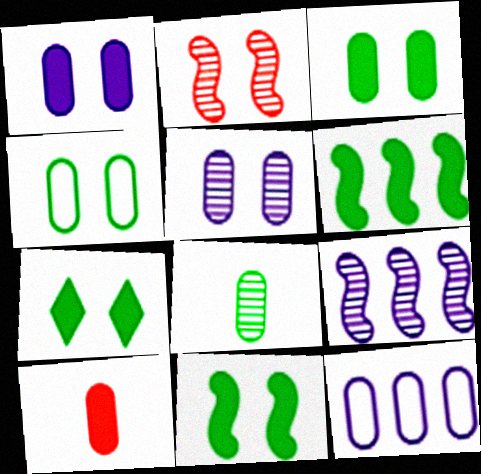[[3, 7, 11]]